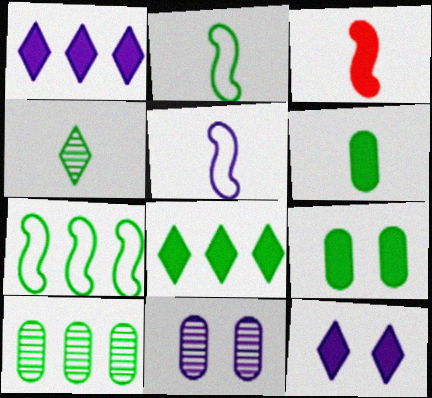[[1, 3, 9], 
[1, 5, 11], 
[2, 4, 6], 
[4, 7, 9], 
[7, 8, 10]]